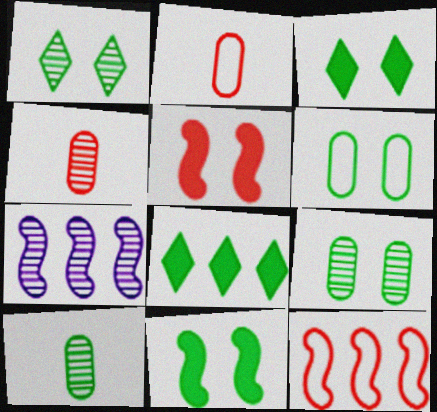[[1, 4, 7], 
[1, 6, 11], 
[2, 3, 7]]